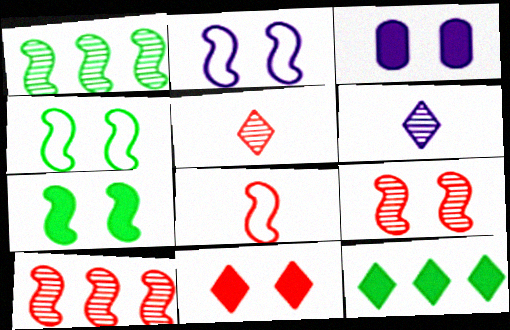[[2, 7, 9], 
[3, 7, 11]]